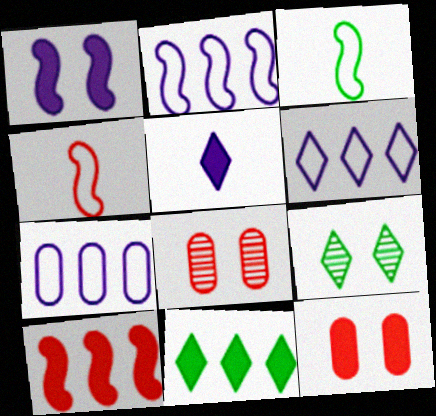[[2, 6, 7]]